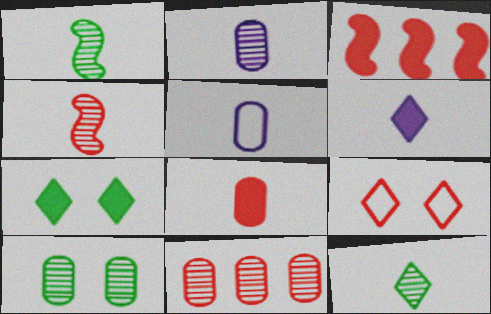[[2, 4, 12], 
[2, 10, 11]]